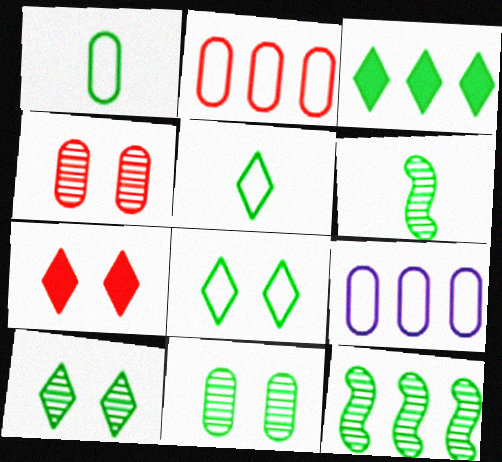[[3, 5, 10], 
[6, 7, 9]]